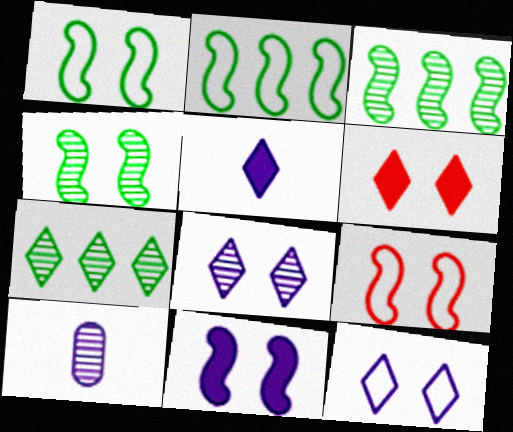[[2, 6, 10], 
[4, 9, 11]]